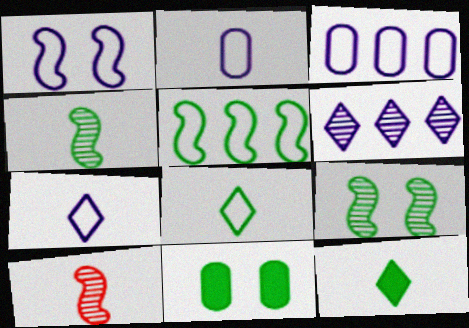[[1, 3, 7], 
[2, 10, 12]]